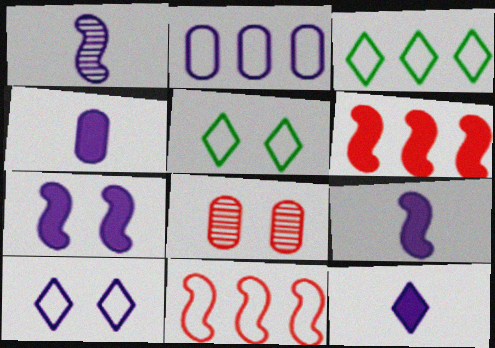[[2, 3, 11], 
[3, 8, 9], 
[4, 9, 12], 
[5, 7, 8]]